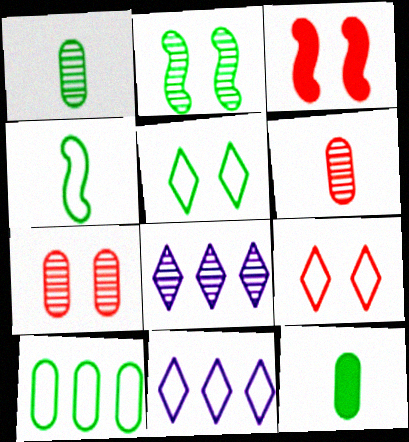[[1, 3, 11], 
[2, 6, 8], 
[3, 7, 9], 
[4, 5, 10]]